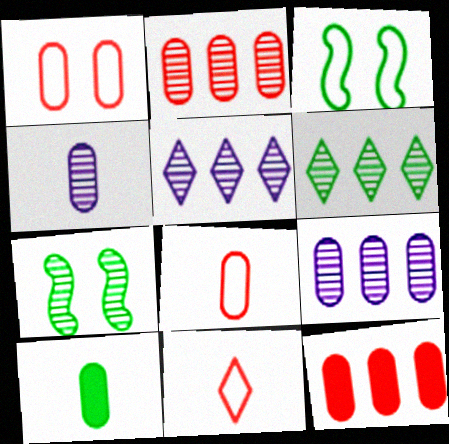[[1, 9, 10], 
[3, 6, 10], 
[4, 8, 10]]